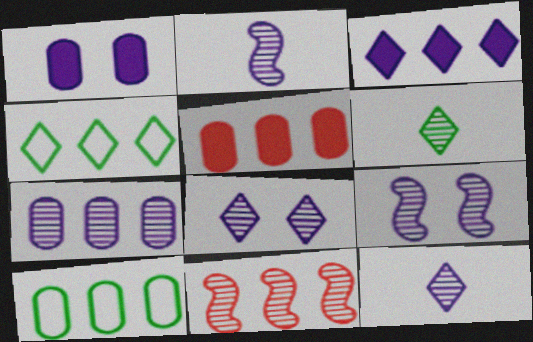[[2, 7, 8], 
[3, 10, 11], 
[5, 7, 10], 
[7, 9, 12]]